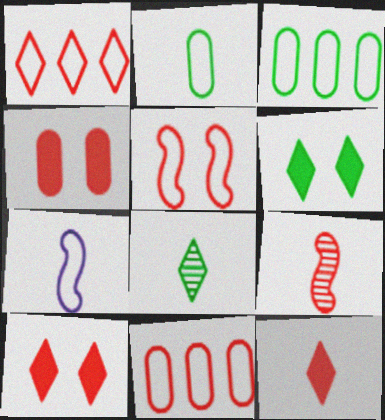[[1, 4, 9], 
[9, 10, 11]]